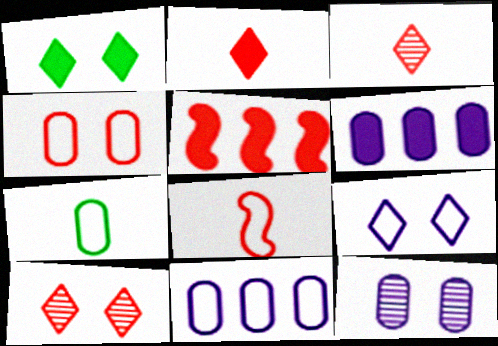[[1, 9, 10], 
[3, 4, 5], 
[4, 7, 11]]